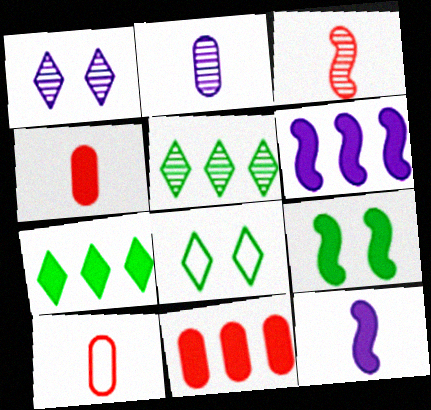[[6, 7, 11]]